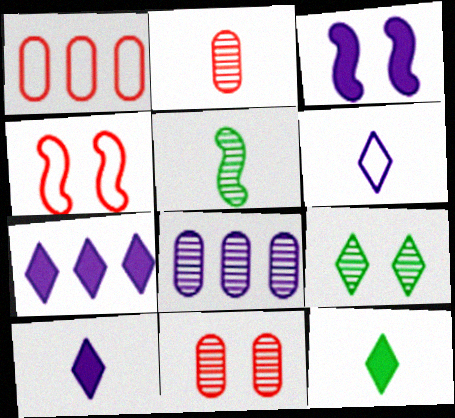[[3, 6, 8], 
[4, 8, 12]]